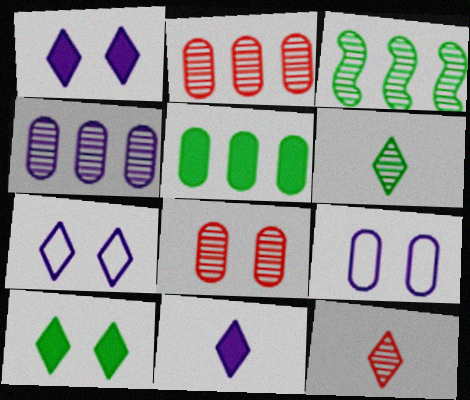[]